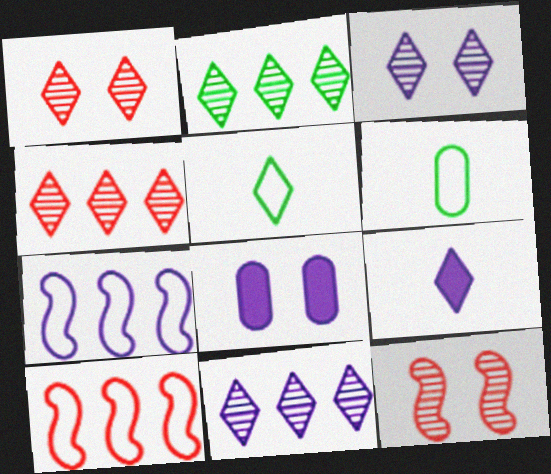[[2, 4, 11]]